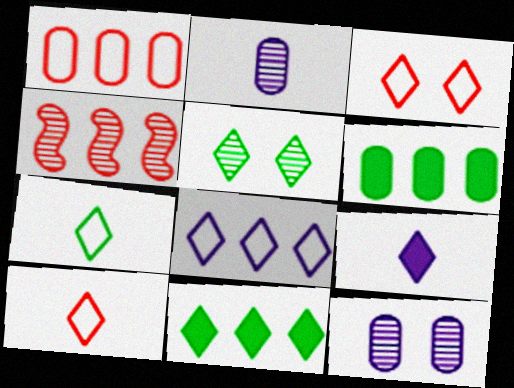[[2, 4, 5], 
[3, 7, 8], 
[4, 6, 8], 
[5, 7, 11]]